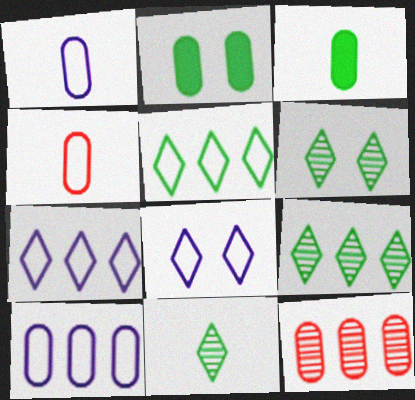[[1, 2, 12], 
[6, 9, 11]]